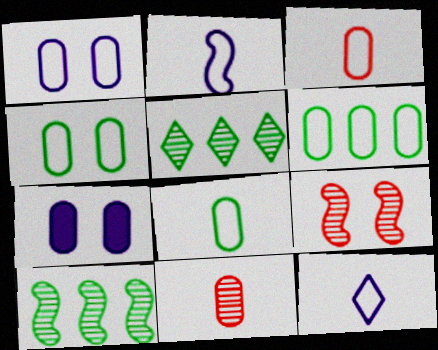[[1, 3, 6], 
[4, 6, 8], 
[6, 7, 11]]